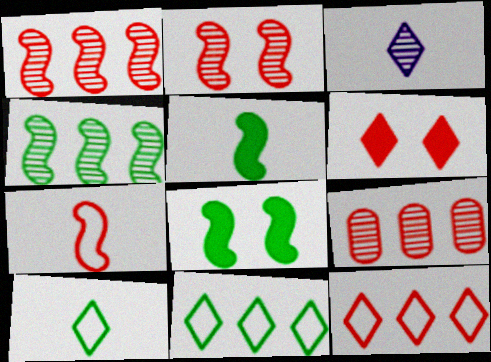[[3, 6, 11], 
[6, 7, 9]]